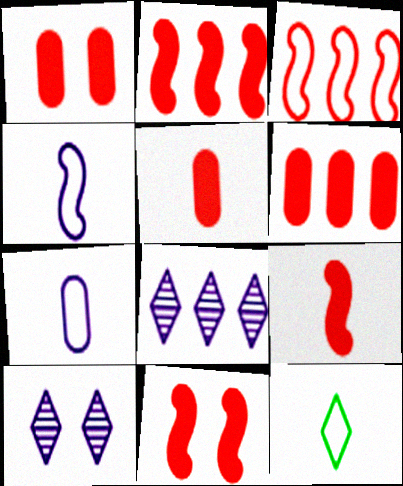[[1, 5, 6], 
[2, 9, 11]]